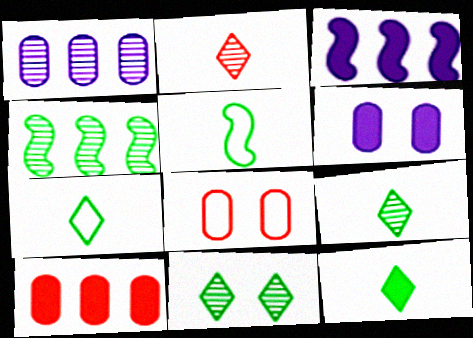[[3, 8, 9], 
[7, 9, 12]]